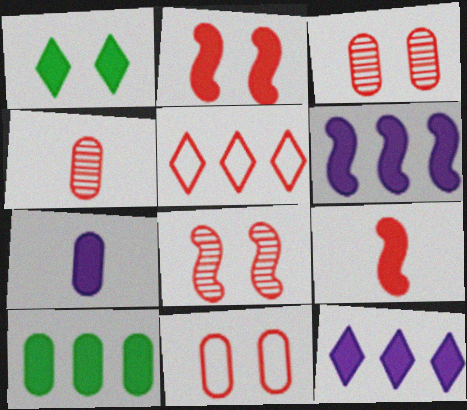[[2, 4, 5], 
[3, 5, 9]]